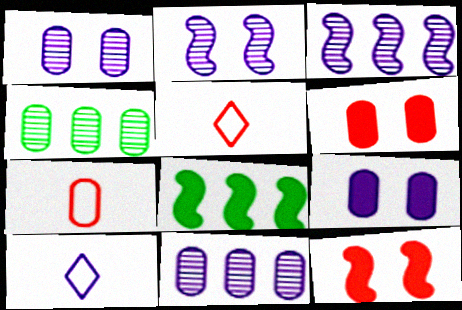[[1, 5, 8], 
[3, 9, 10], 
[4, 7, 9], 
[4, 10, 12]]